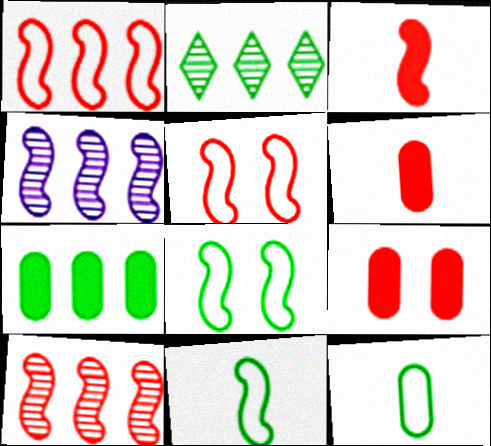[[3, 4, 8], 
[3, 5, 10]]